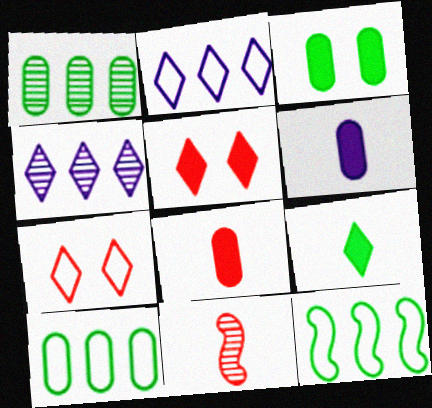[[2, 3, 11], 
[4, 7, 9]]